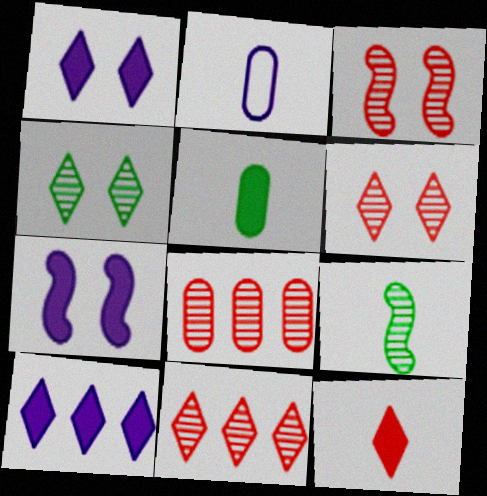[[2, 9, 12]]